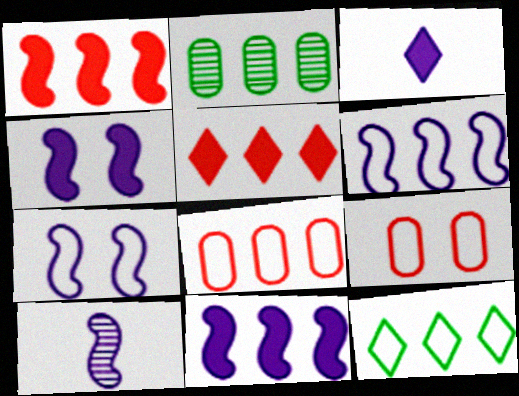[[2, 5, 6], 
[4, 6, 10], 
[6, 8, 12], 
[7, 10, 11]]